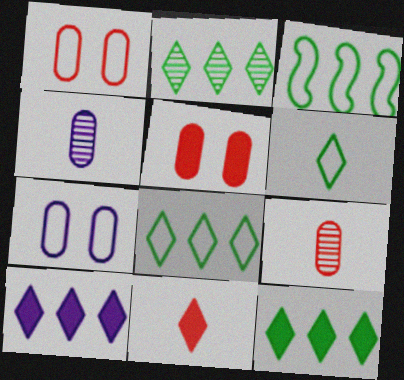[[2, 8, 12]]